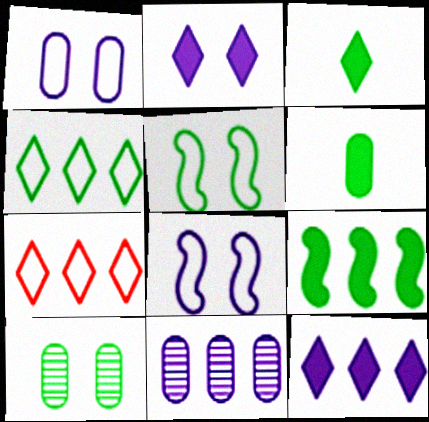[[7, 9, 11]]